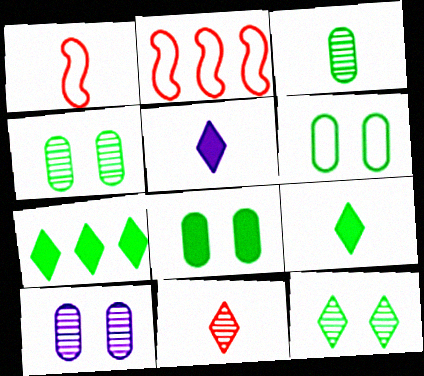[[1, 3, 5], 
[1, 7, 10], 
[2, 4, 5], 
[2, 9, 10], 
[4, 6, 8]]